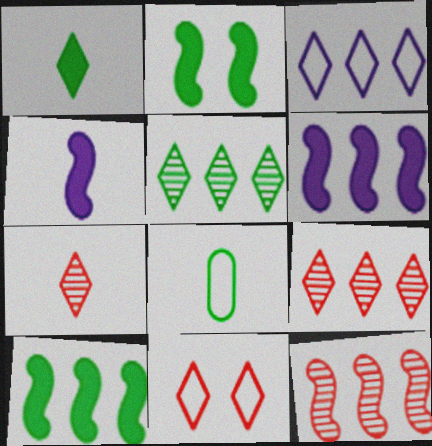[[2, 5, 8], 
[4, 7, 8]]